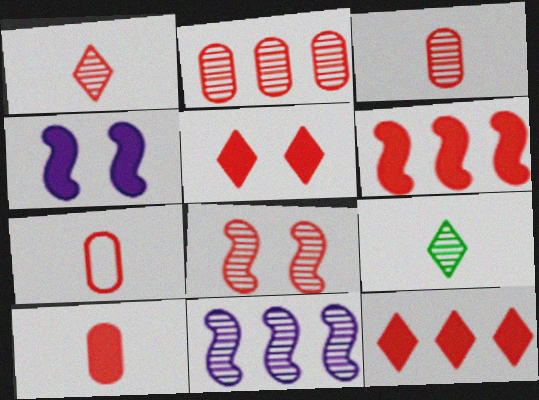[[1, 2, 8], 
[3, 7, 10], 
[5, 6, 10], 
[7, 8, 12]]